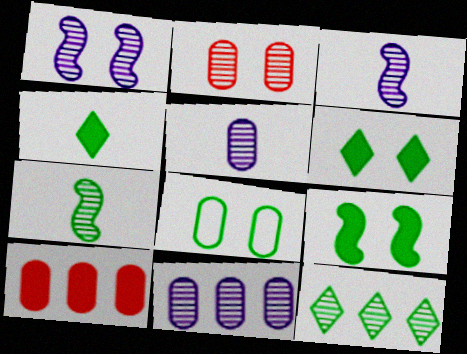[[2, 3, 12], 
[5, 8, 10]]